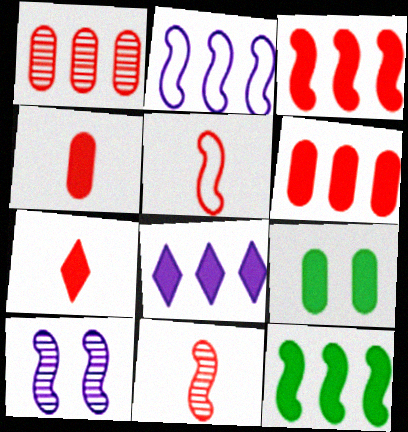[[5, 10, 12], 
[6, 8, 12]]